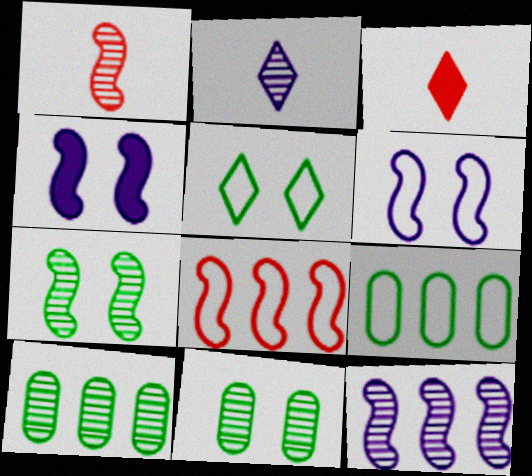[[1, 7, 12], 
[3, 6, 10]]